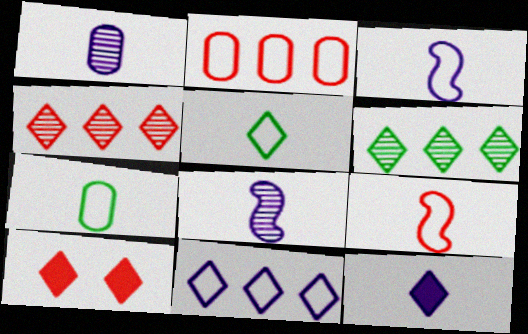[[1, 3, 12]]